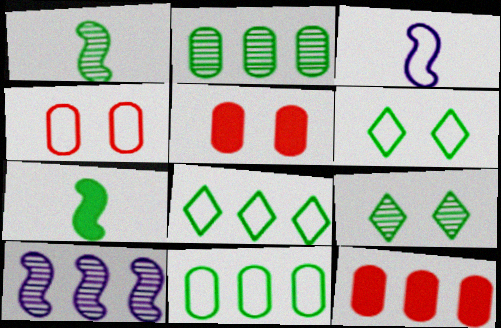[[1, 2, 9], 
[2, 6, 7], 
[3, 4, 8], 
[3, 9, 12], 
[7, 9, 11], 
[8, 10, 12]]